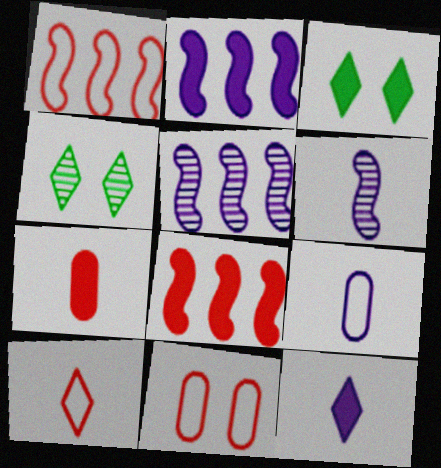[[1, 10, 11], 
[2, 3, 7], 
[4, 8, 9], 
[6, 9, 12]]